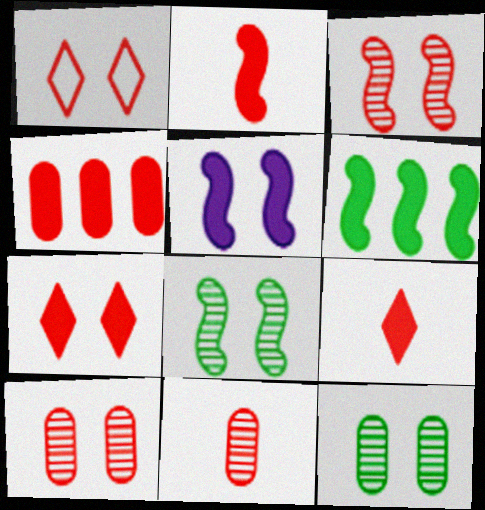[[1, 5, 12], 
[2, 4, 7], 
[2, 5, 6]]